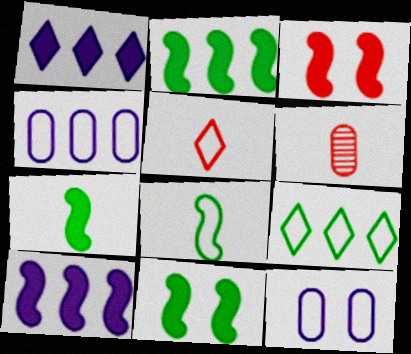[[2, 7, 11], 
[3, 7, 10]]